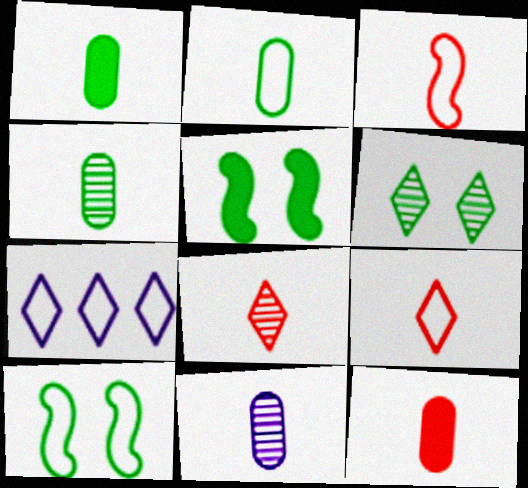[[1, 2, 4], 
[2, 11, 12], 
[3, 8, 12]]